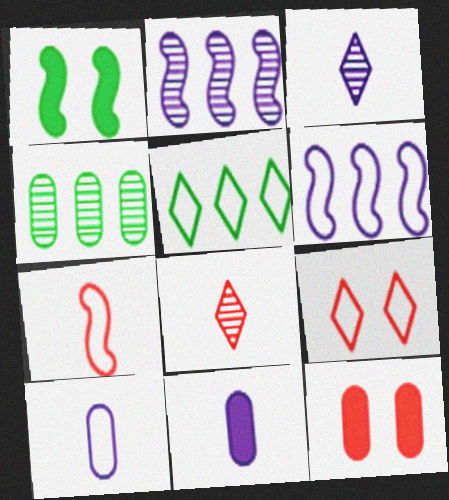[[1, 2, 7], 
[4, 10, 12]]